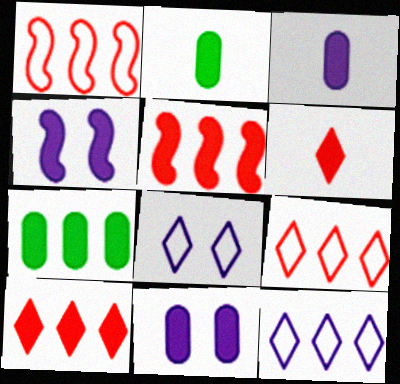[[2, 4, 10], 
[4, 6, 7]]